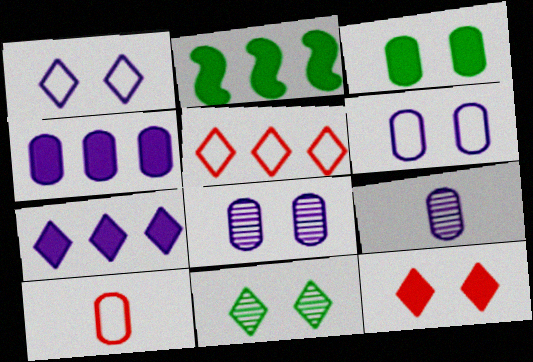[[1, 11, 12], 
[4, 6, 9]]